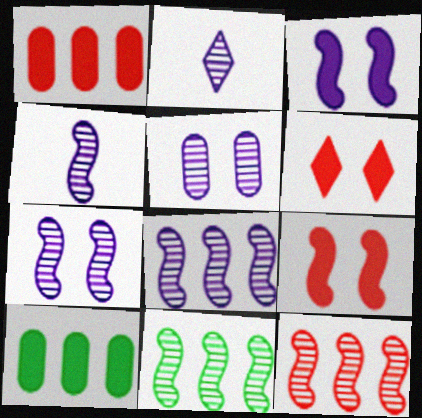[[2, 5, 8], 
[4, 7, 8], 
[8, 11, 12]]